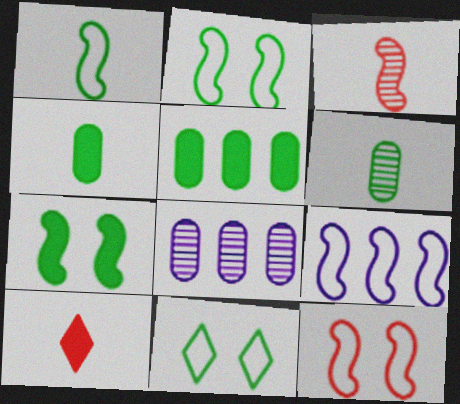[[1, 9, 12], 
[2, 8, 10], 
[3, 7, 9]]